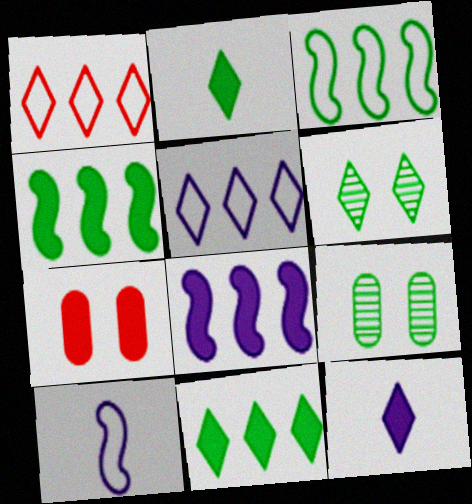[[1, 6, 12], 
[2, 3, 9], 
[2, 7, 8], 
[4, 7, 12]]